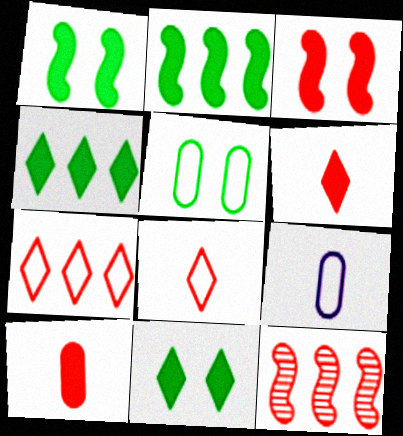[[9, 11, 12]]